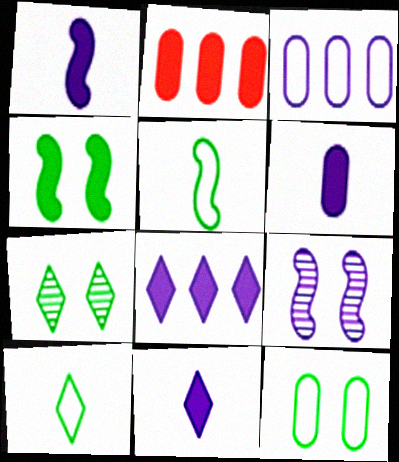[[1, 6, 11], 
[2, 4, 11], 
[2, 9, 10], 
[3, 9, 11], 
[4, 7, 12]]